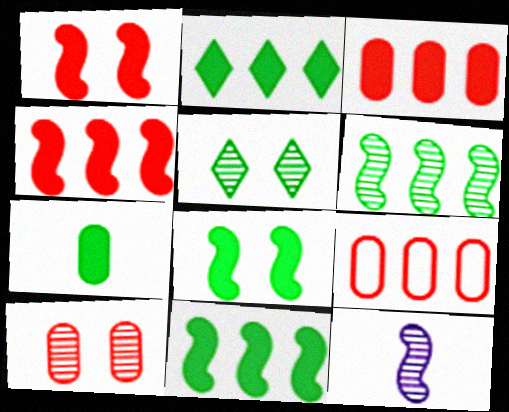[[2, 7, 8]]